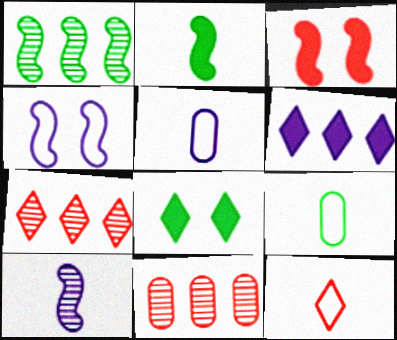[[1, 8, 9], 
[3, 11, 12]]